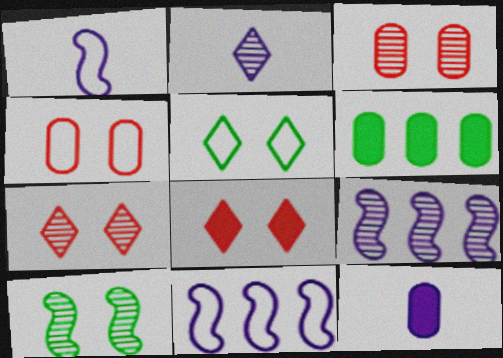[[1, 2, 12], 
[1, 6, 7]]